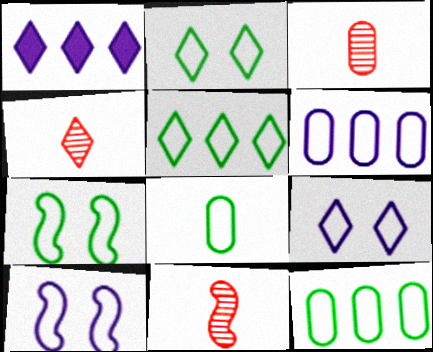[[1, 2, 4], 
[1, 3, 7], 
[3, 4, 11], 
[5, 7, 8]]